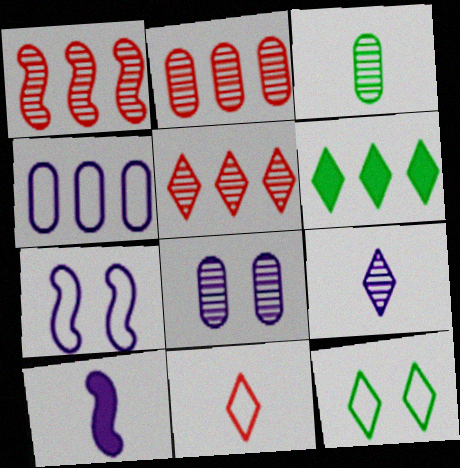[[1, 2, 5], 
[1, 4, 6], 
[2, 3, 8], 
[2, 10, 12], 
[3, 10, 11]]